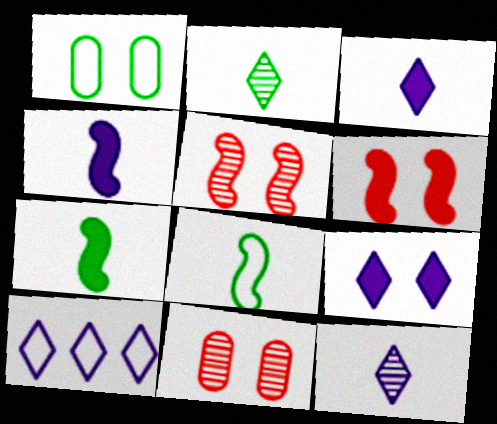[[1, 5, 9], 
[7, 10, 11], 
[9, 10, 12]]